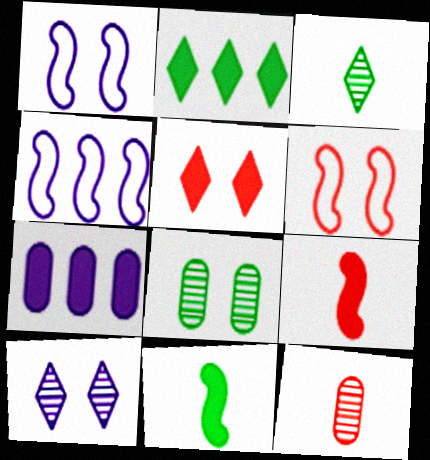[[1, 2, 12], 
[1, 5, 8], 
[3, 6, 7], 
[5, 7, 11]]